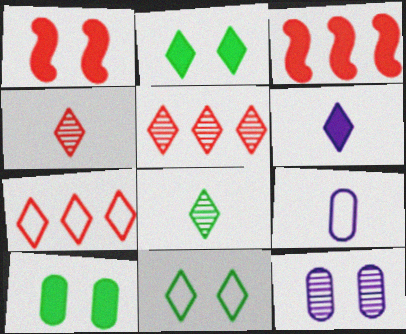[[1, 11, 12], 
[3, 6, 10], 
[5, 6, 11]]